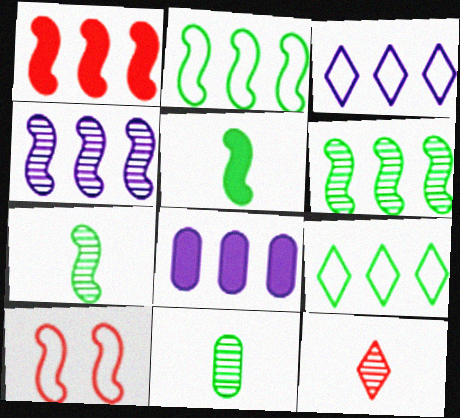[[1, 2, 4], 
[3, 4, 8], 
[4, 5, 10]]